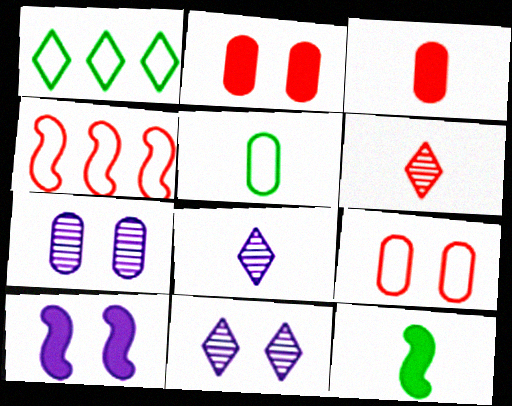[[2, 4, 6]]